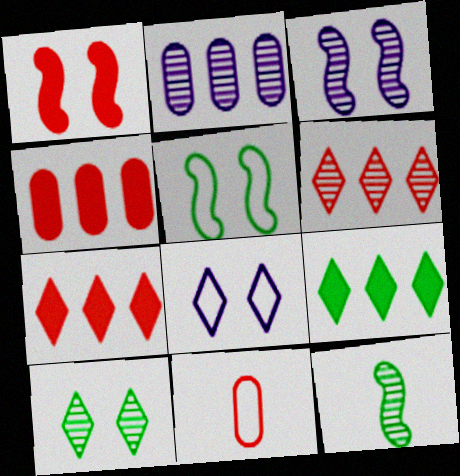[[1, 3, 5], 
[1, 6, 11], 
[3, 9, 11], 
[4, 8, 12]]